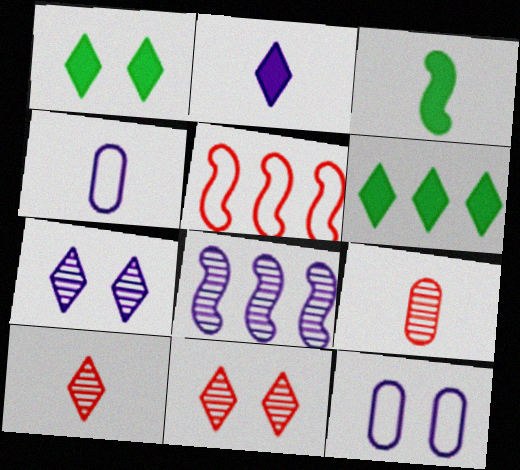[[2, 8, 12], 
[3, 4, 10]]